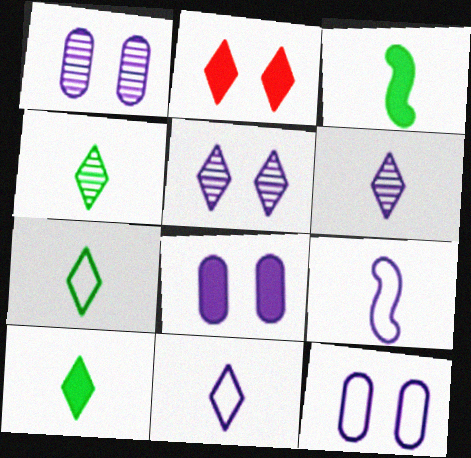[[1, 8, 12], 
[4, 7, 10]]